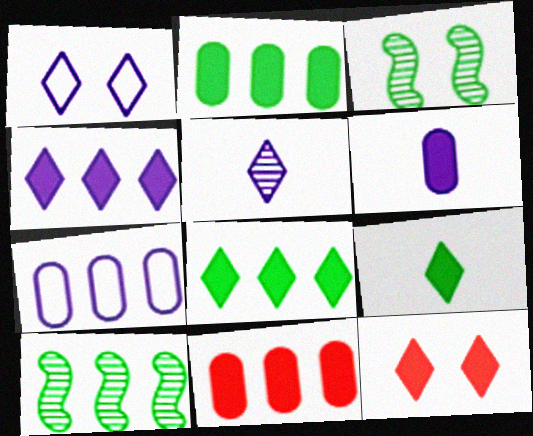[[1, 4, 5], 
[4, 9, 12]]